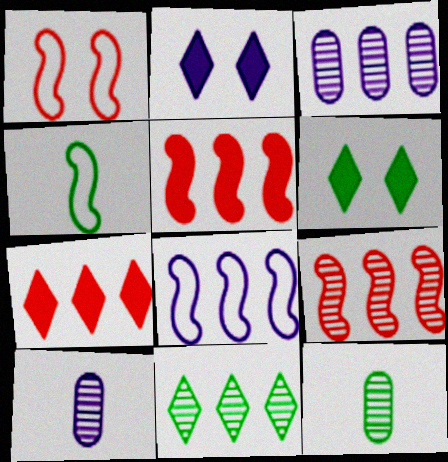[[1, 4, 8], 
[2, 8, 10], 
[3, 9, 11]]